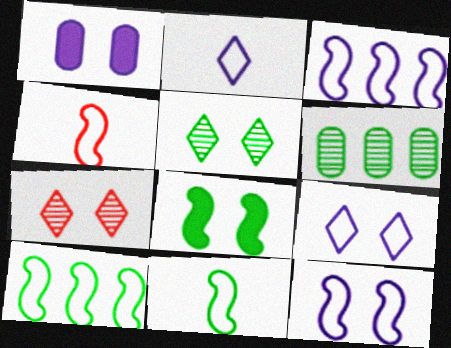[[4, 10, 12]]